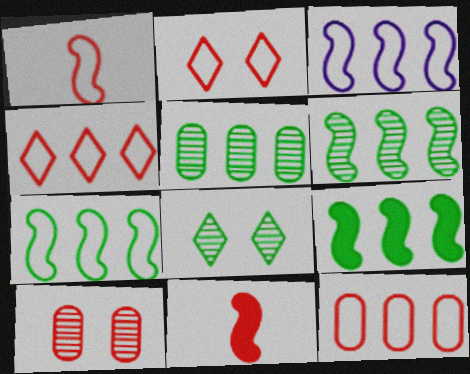[[1, 2, 12], 
[4, 10, 11], 
[6, 7, 9]]